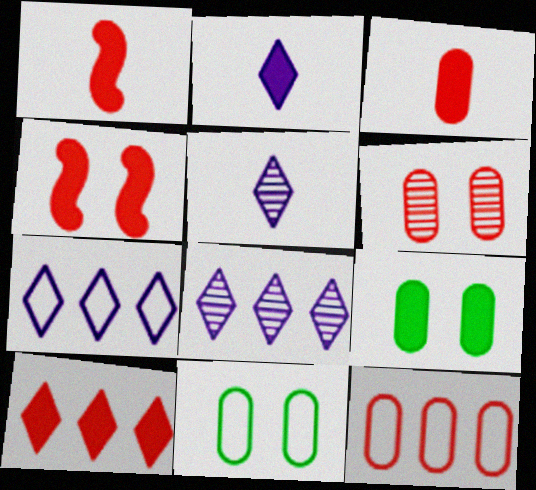[[1, 8, 11], 
[3, 4, 10], 
[3, 6, 12]]